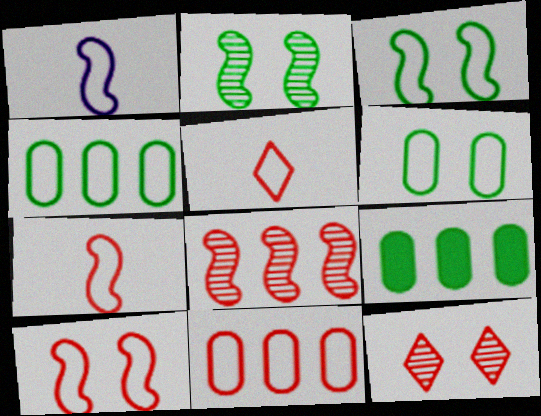[[1, 9, 12], 
[5, 10, 11]]